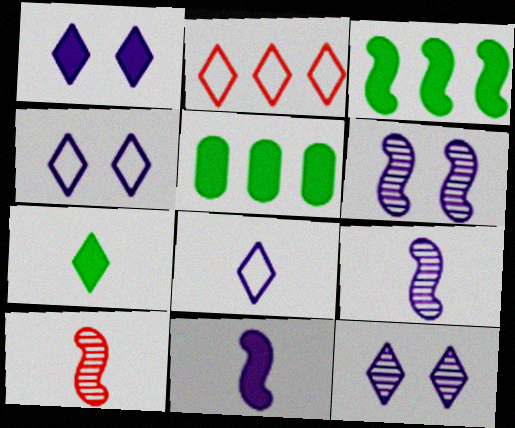[[1, 4, 12], 
[2, 7, 12], 
[4, 5, 10]]